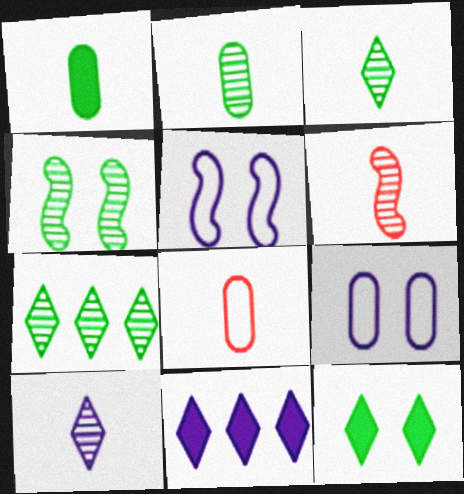[[2, 4, 7], 
[2, 6, 10], 
[4, 8, 11]]